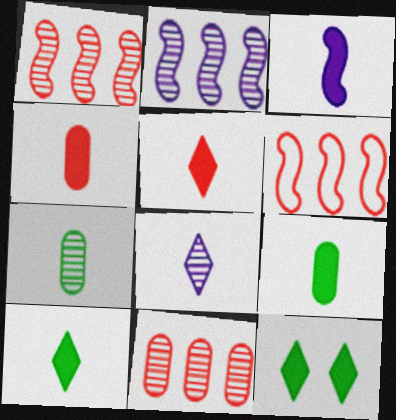[[3, 4, 10], 
[3, 5, 9]]